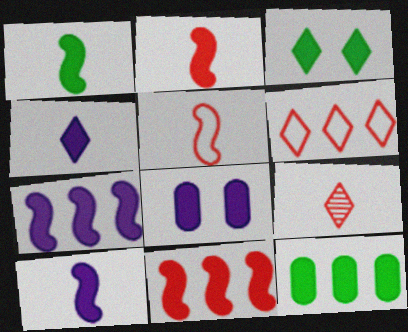[[1, 2, 10], 
[1, 3, 12], 
[4, 7, 8]]